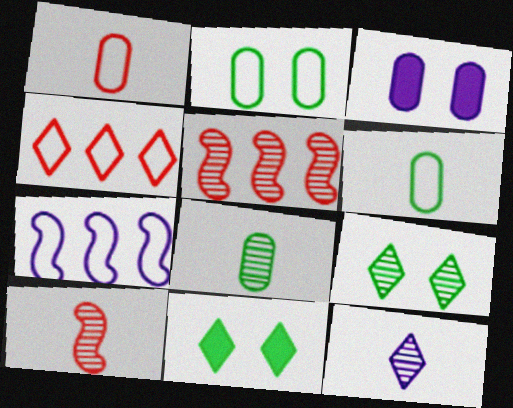[[3, 7, 12], 
[4, 11, 12], 
[8, 10, 12]]